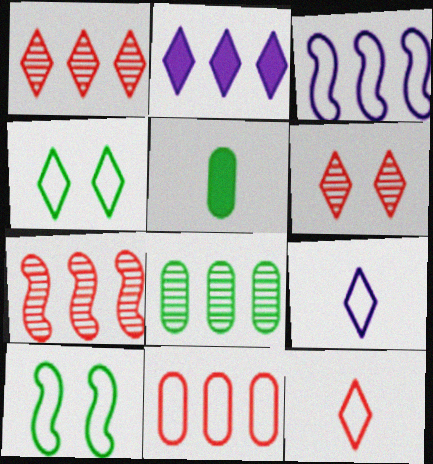[[3, 5, 6], 
[9, 10, 11]]